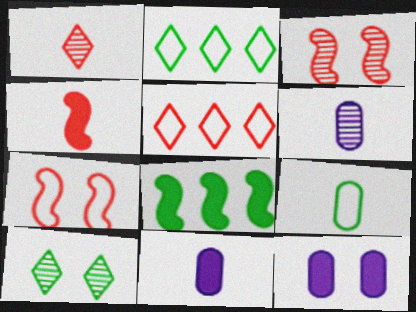[[2, 3, 11], 
[7, 10, 12], 
[8, 9, 10]]